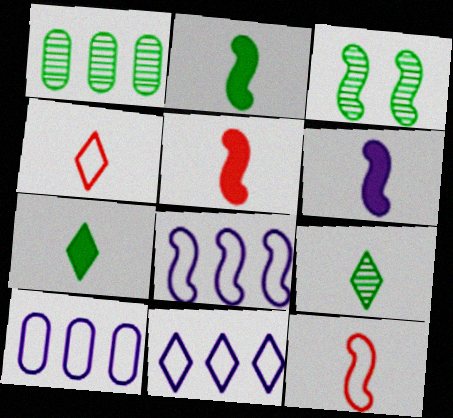[[1, 3, 9], 
[2, 5, 6], 
[3, 5, 8], 
[8, 10, 11]]